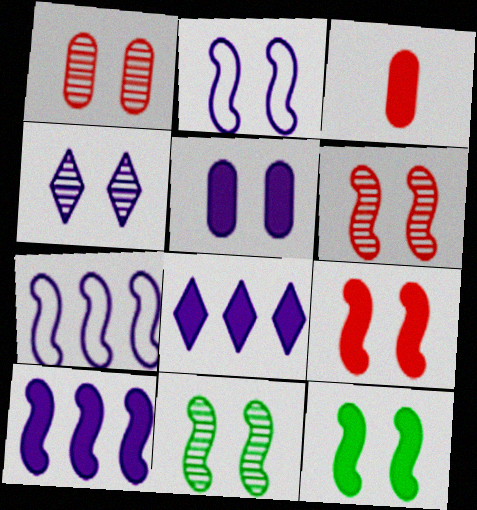[[1, 4, 11], 
[2, 4, 5], 
[2, 6, 12], 
[2, 9, 11], 
[3, 8, 12]]